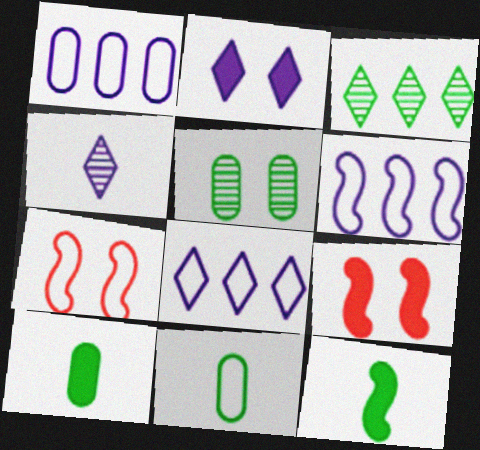[[1, 6, 8], 
[2, 4, 8], 
[2, 5, 7], 
[7, 8, 11]]